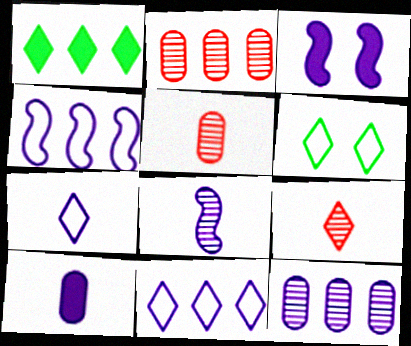[[1, 2, 4], 
[3, 4, 8], 
[3, 7, 12], 
[7, 8, 10]]